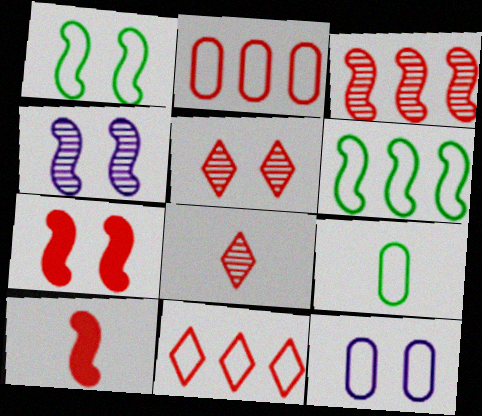[[1, 4, 7], 
[2, 5, 10], 
[2, 7, 8], 
[2, 9, 12], 
[4, 6, 10]]